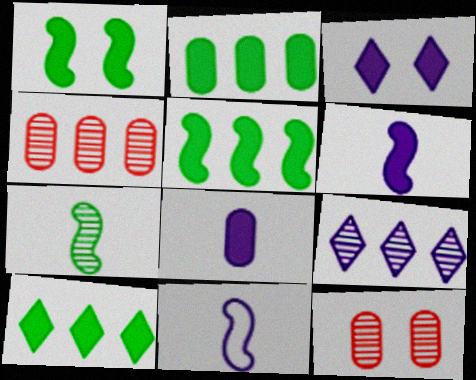[[2, 5, 10], 
[7, 9, 12], 
[10, 11, 12]]